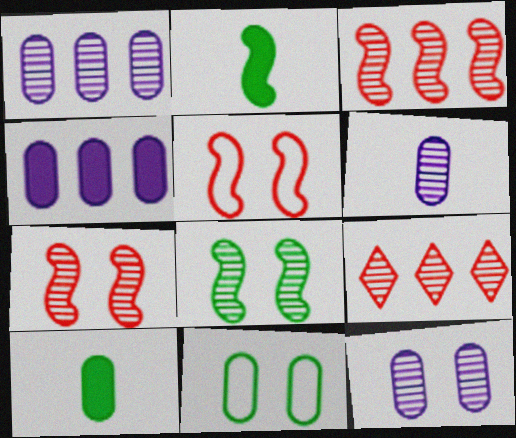[[1, 6, 12], 
[6, 8, 9]]